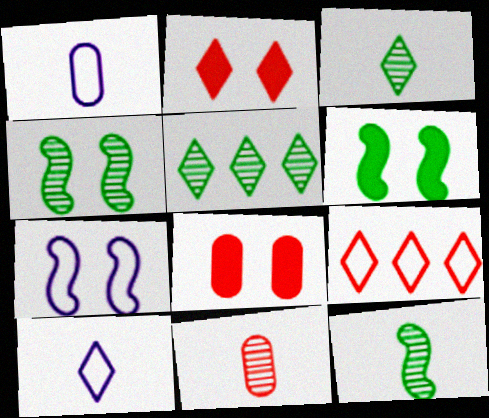[[2, 5, 10]]